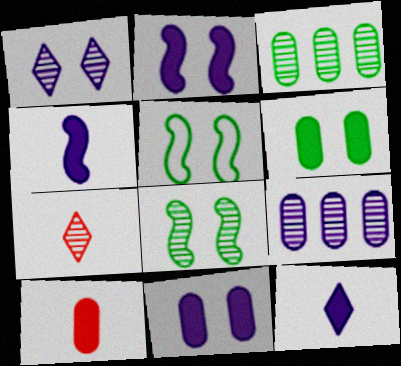[[7, 8, 9]]